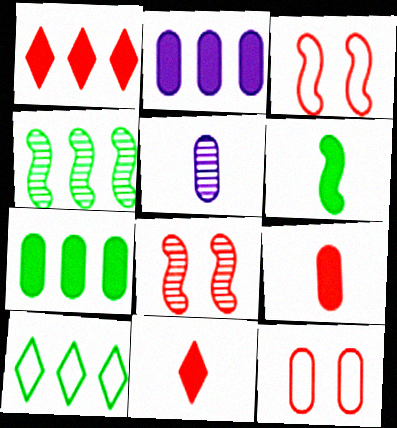[[4, 7, 10], 
[5, 7, 12]]